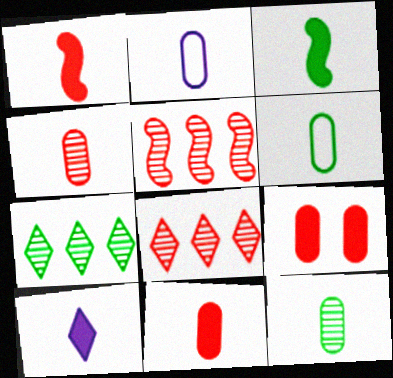[[2, 11, 12], 
[3, 10, 11]]